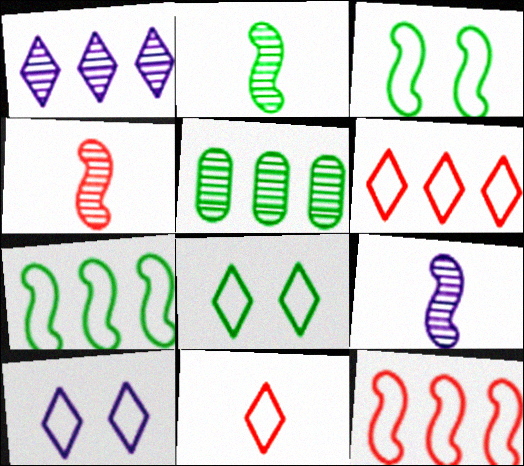[[2, 4, 9]]